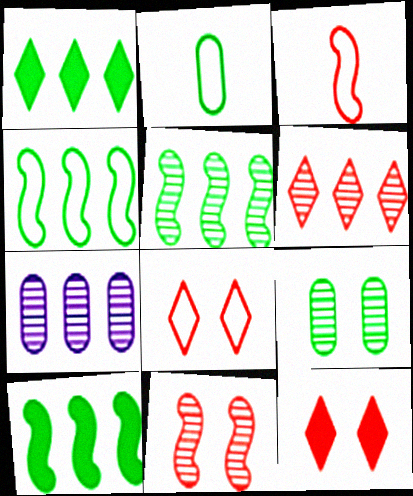[[4, 5, 10], 
[5, 6, 7]]